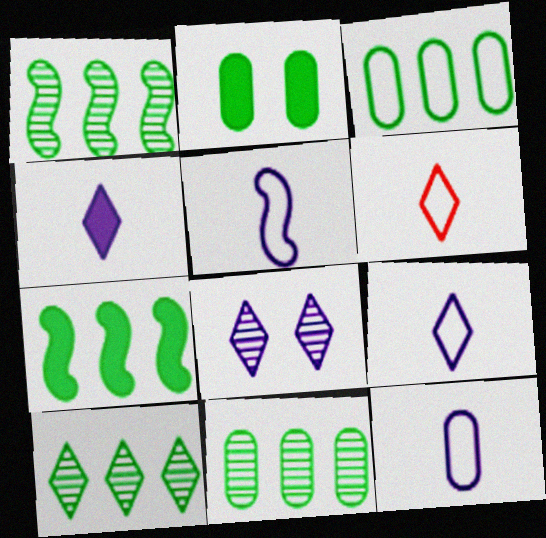[[1, 10, 11], 
[3, 7, 10], 
[5, 9, 12]]